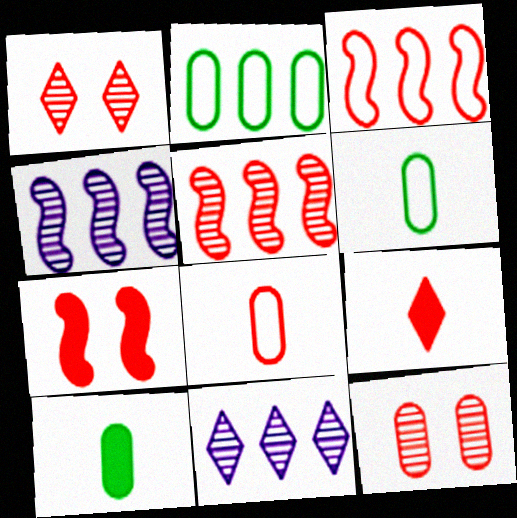[[3, 9, 12], 
[6, 7, 11]]